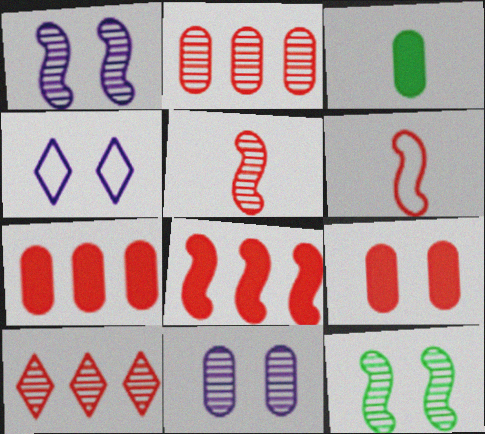[[4, 9, 12], 
[6, 9, 10]]